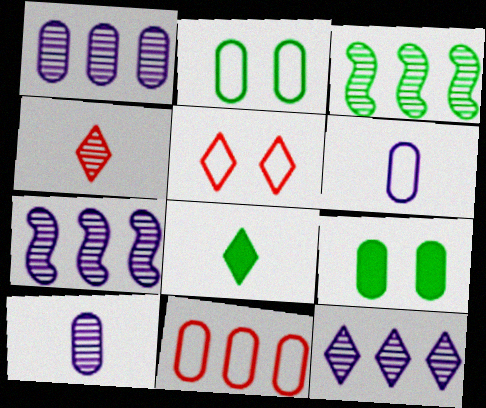[[1, 7, 12], 
[2, 3, 8], 
[2, 6, 11], 
[5, 8, 12], 
[9, 10, 11]]